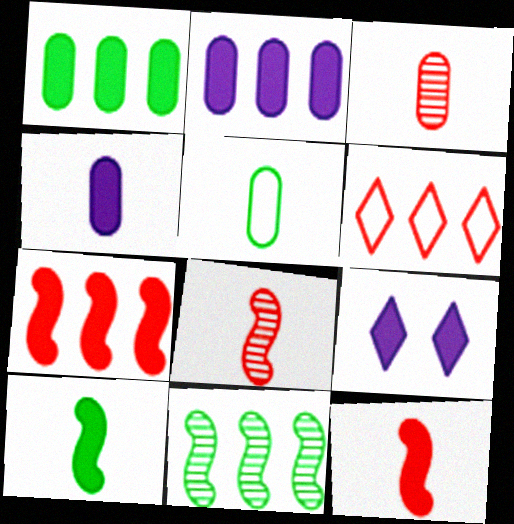[[1, 9, 12], 
[2, 6, 11], 
[3, 4, 5]]